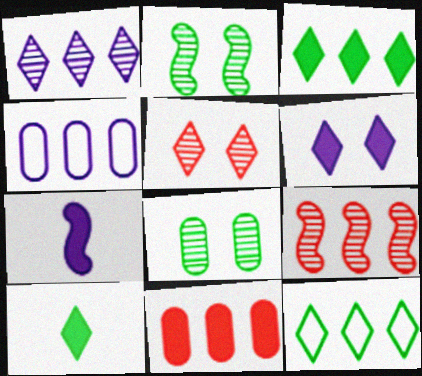[[3, 4, 9]]